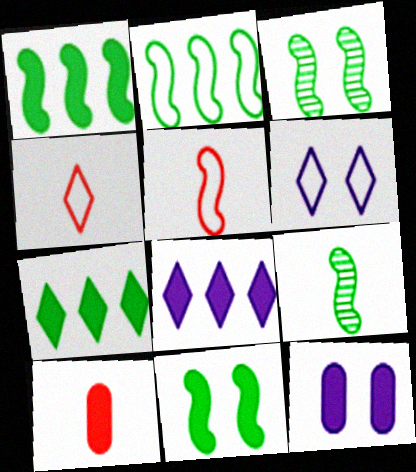[[2, 9, 11], 
[8, 10, 11]]